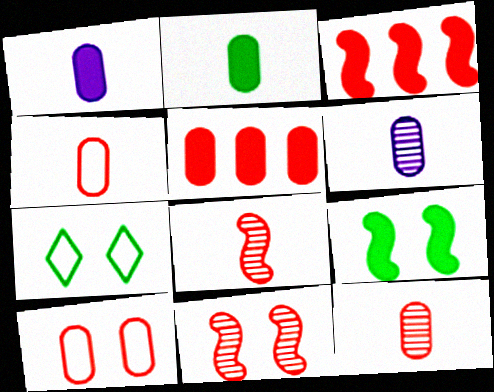[[2, 4, 6], 
[3, 6, 7], 
[5, 10, 12]]